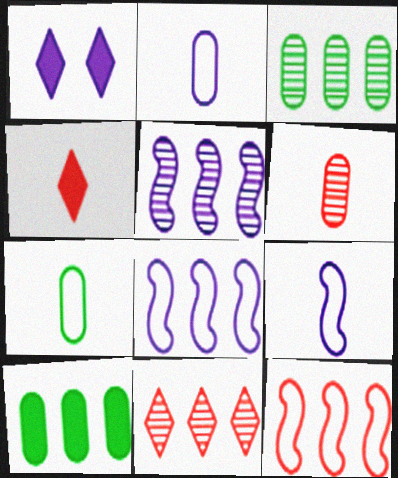[[1, 2, 5], 
[3, 5, 11], 
[8, 10, 11]]